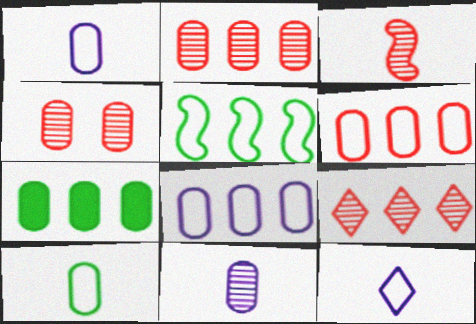[[1, 4, 7], 
[2, 7, 8], 
[3, 4, 9]]